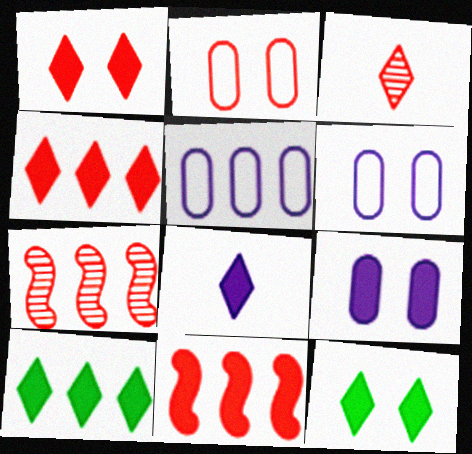[[1, 8, 10], 
[2, 3, 11], 
[4, 8, 12], 
[5, 7, 10]]